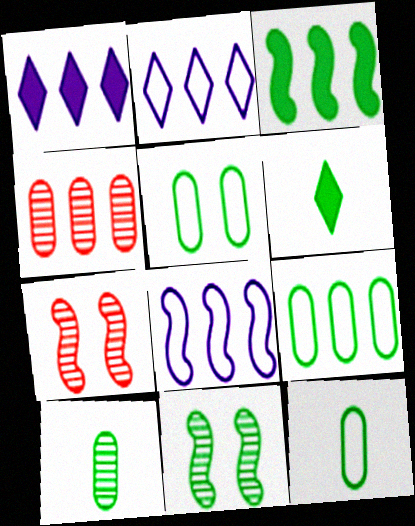[[1, 7, 12], 
[2, 3, 4], 
[5, 9, 12], 
[6, 9, 11]]